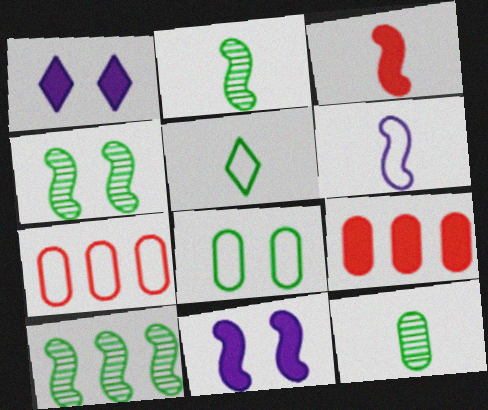[[1, 2, 7], 
[2, 3, 6], 
[2, 4, 10]]